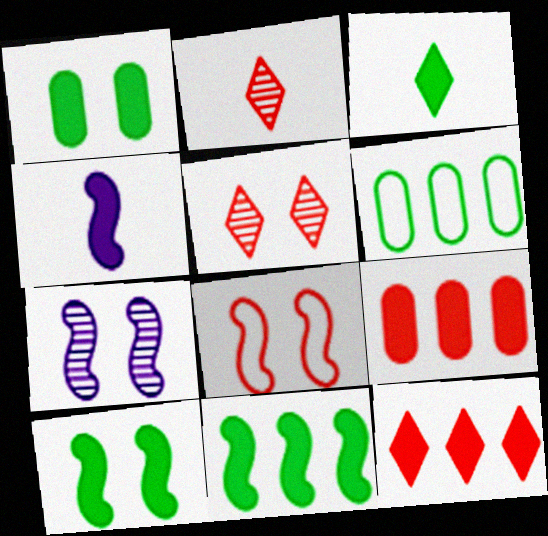[[1, 3, 11], 
[1, 4, 12], 
[2, 8, 9], 
[4, 5, 6], 
[7, 8, 10]]